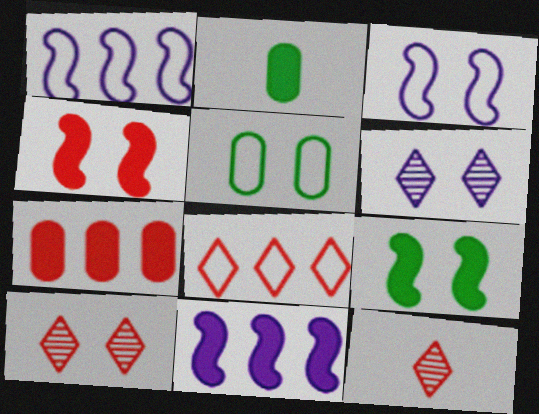[[1, 2, 10], 
[4, 5, 6], 
[5, 11, 12]]